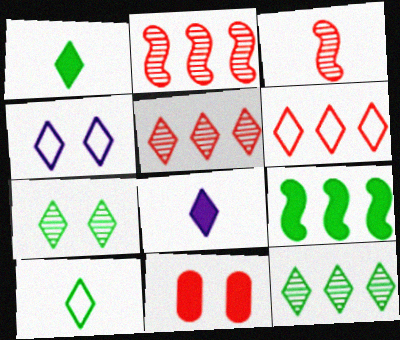[[1, 4, 5], 
[3, 6, 11], 
[4, 6, 10], 
[6, 7, 8], 
[8, 9, 11]]